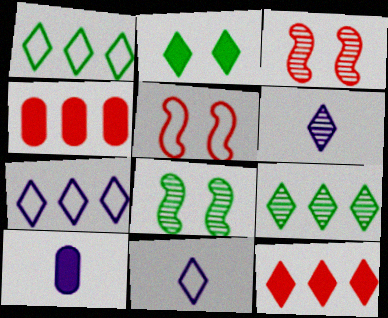[[1, 3, 10], 
[4, 8, 11], 
[5, 9, 10], 
[7, 9, 12]]